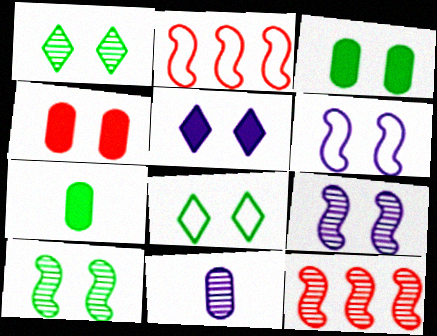[[1, 4, 6], 
[1, 11, 12], 
[3, 8, 10], 
[4, 8, 9]]